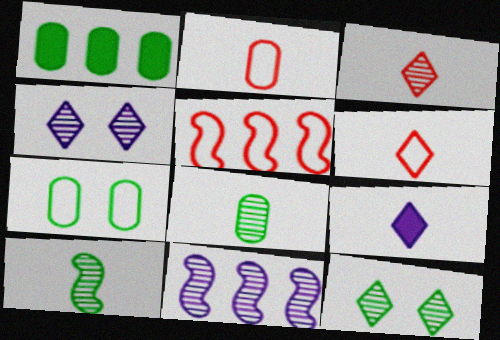[[1, 7, 8], 
[2, 9, 10]]